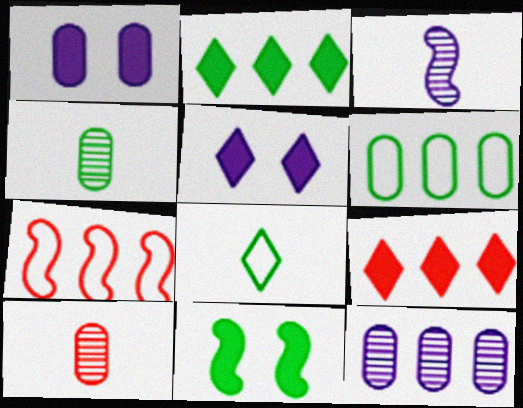[[1, 6, 10], 
[2, 7, 12], 
[3, 7, 11], 
[4, 5, 7]]